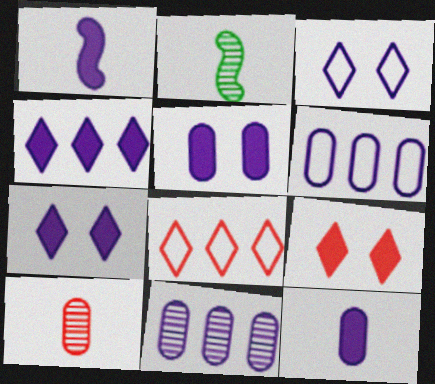[[1, 3, 11], 
[1, 4, 5], 
[2, 5, 8], 
[2, 6, 9]]